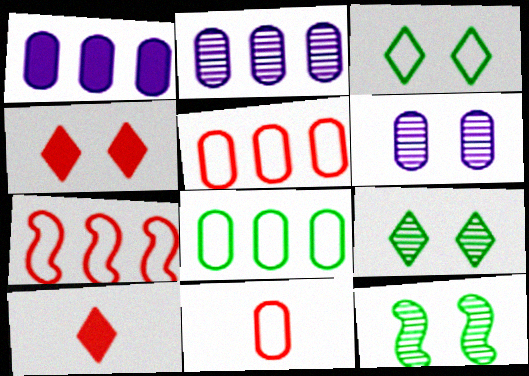[]